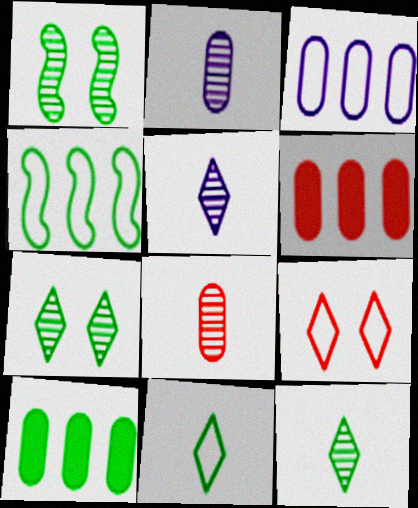[[1, 10, 11]]